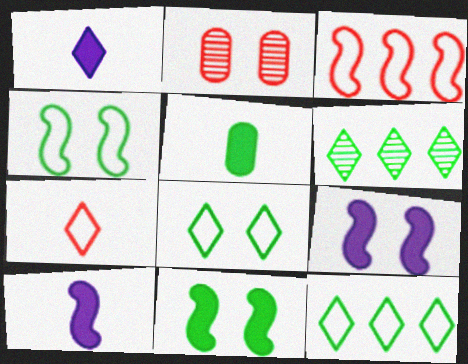[[2, 8, 9], 
[2, 10, 12], 
[4, 5, 6]]